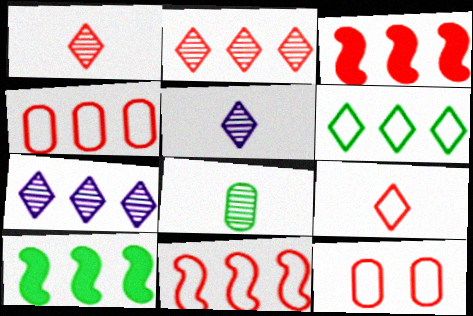[[1, 3, 12], 
[2, 3, 4], 
[4, 7, 10], 
[5, 10, 12], 
[9, 11, 12]]